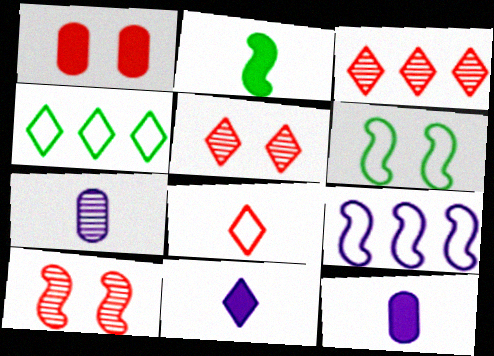[[2, 7, 8], 
[2, 9, 10], 
[3, 6, 12], 
[4, 5, 11], 
[4, 10, 12]]